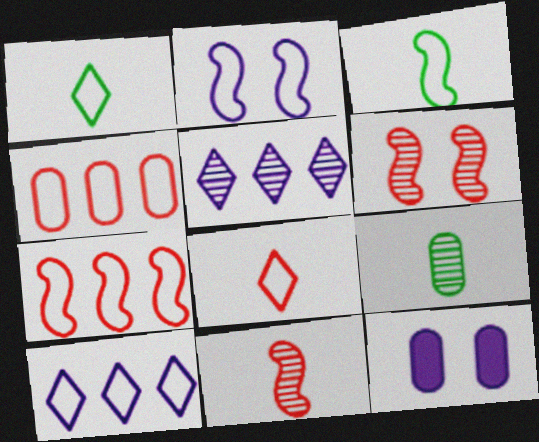[[1, 2, 4], 
[2, 3, 7], 
[4, 9, 12], 
[5, 6, 9]]